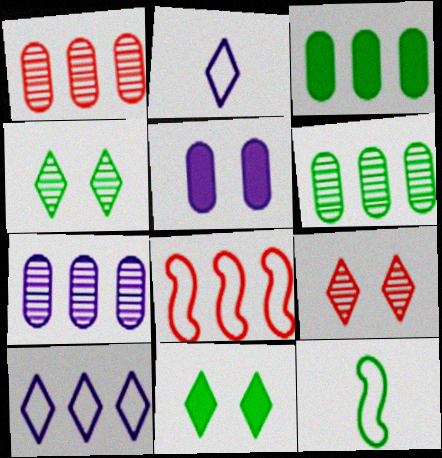[[1, 6, 7], 
[3, 4, 12], 
[6, 11, 12]]